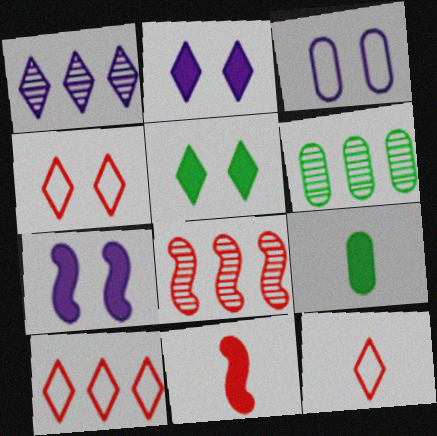[[1, 5, 12], 
[1, 6, 8], 
[4, 10, 12], 
[6, 7, 12]]